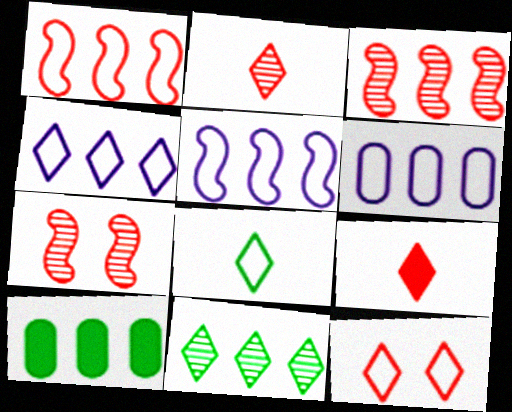[[3, 4, 10], 
[4, 5, 6], 
[4, 8, 12]]